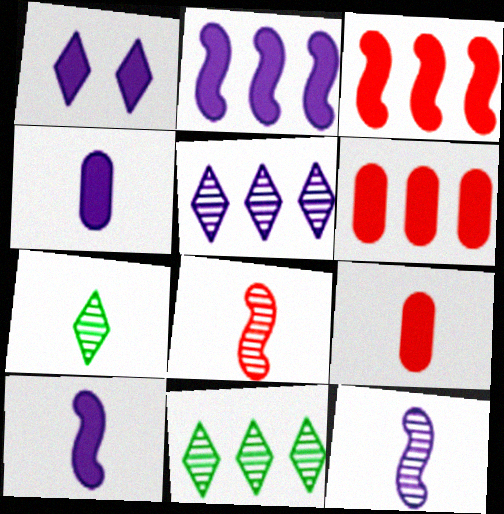[[1, 2, 4]]